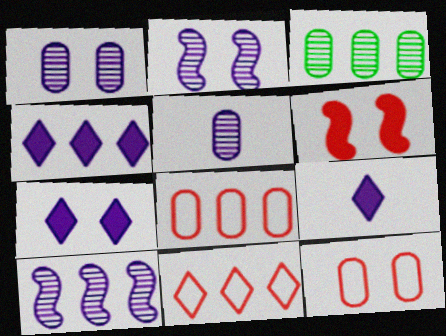[[4, 7, 9]]